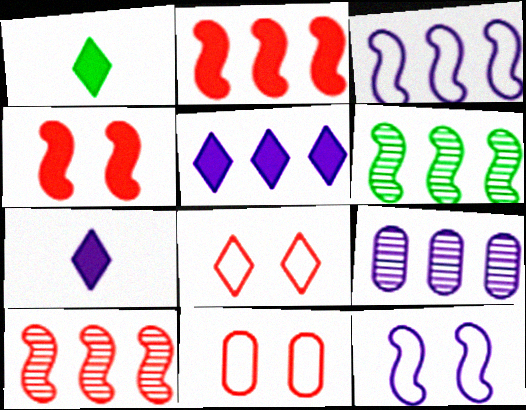[[2, 3, 6], 
[3, 5, 9], 
[6, 7, 11], 
[7, 9, 12]]